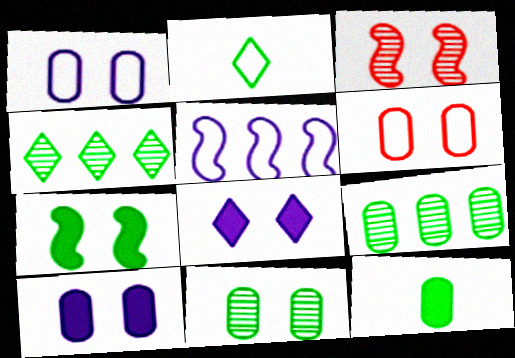[[2, 5, 6], 
[2, 7, 9], 
[6, 10, 11]]